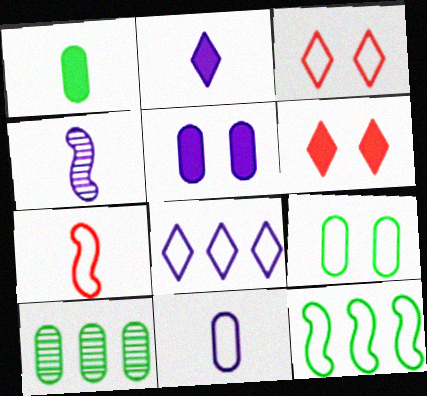[[1, 9, 10], 
[2, 4, 11], 
[3, 11, 12], 
[4, 5, 8], 
[7, 8, 9]]